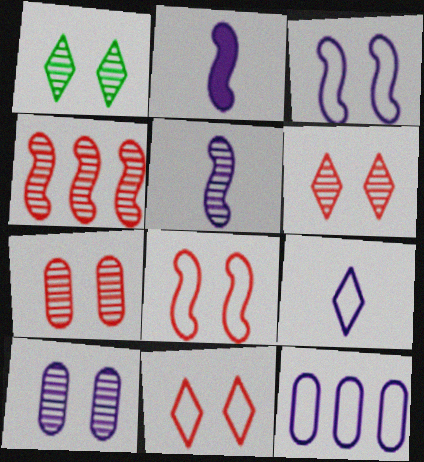[[3, 9, 12]]